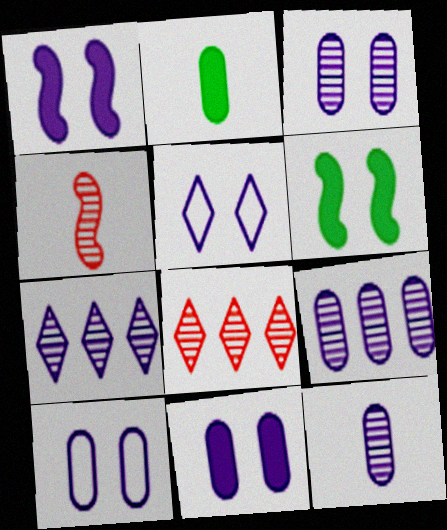[[1, 3, 5], 
[3, 9, 12], 
[3, 10, 11]]